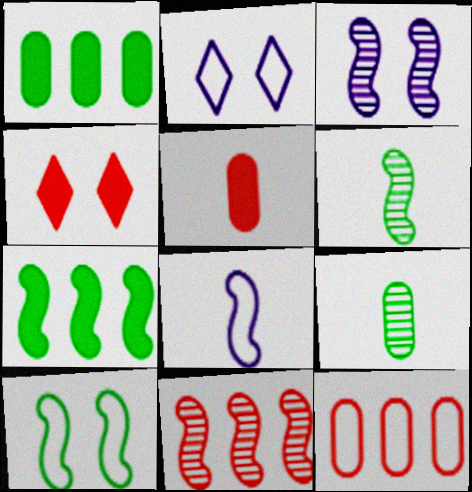[[3, 6, 11], 
[6, 7, 10]]